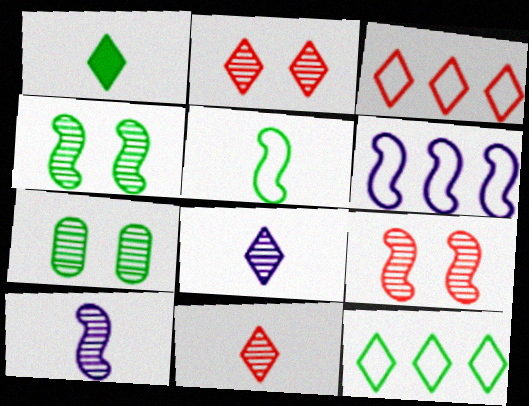[]